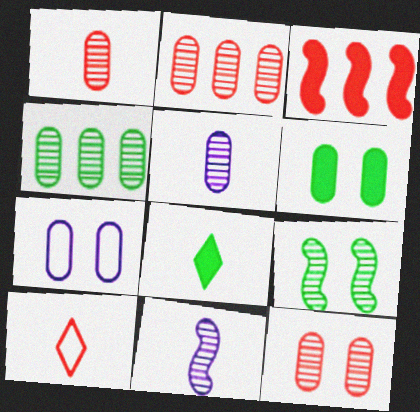[[1, 2, 12], 
[3, 10, 12], 
[4, 5, 12], 
[6, 7, 12]]